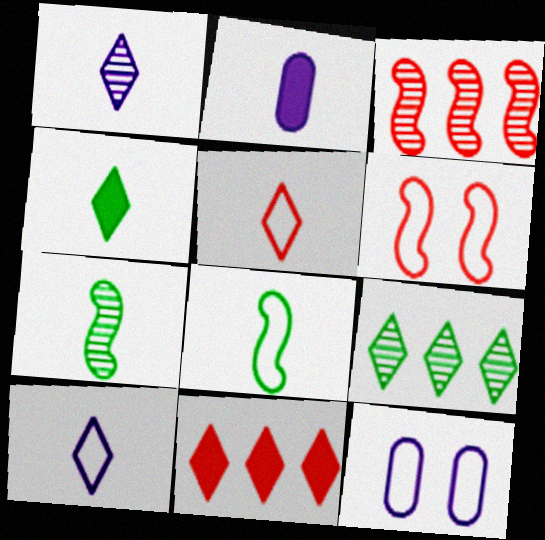[[1, 4, 5], 
[2, 5, 7], 
[2, 6, 9], 
[3, 4, 12], 
[7, 11, 12]]